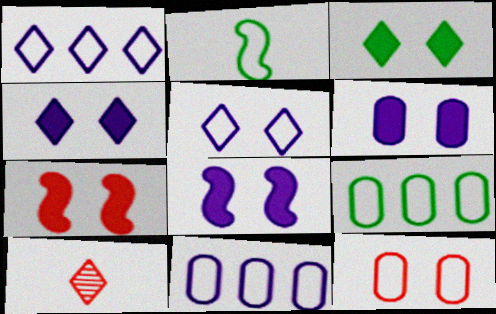[[1, 2, 12], 
[1, 3, 10], 
[3, 6, 7], 
[4, 6, 8], 
[8, 9, 10]]